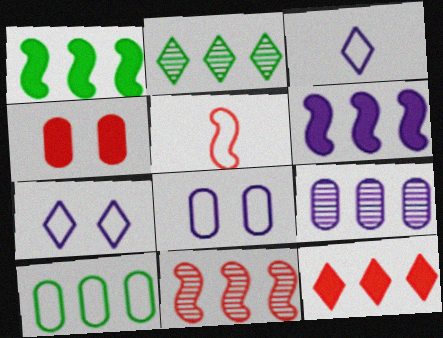[[1, 2, 10], 
[2, 9, 11], 
[5, 7, 10]]